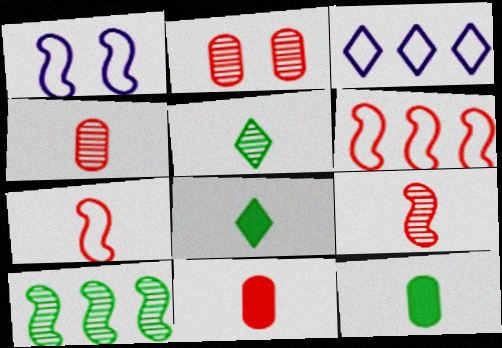[]